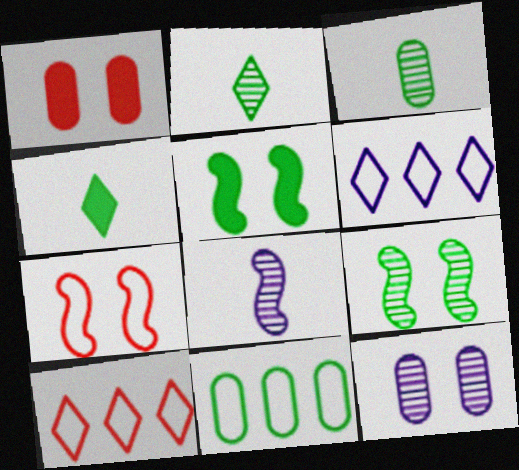[[2, 5, 11], 
[4, 9, 11]]